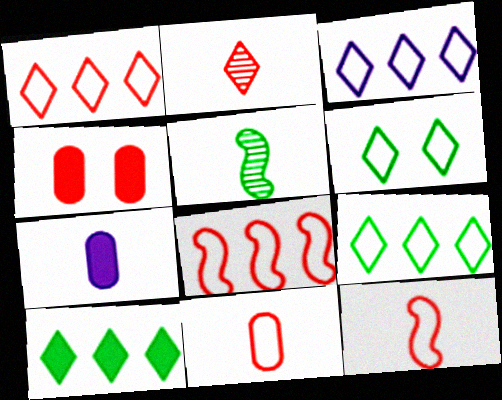[[1, 3, 9], 
[2, 4, 8], 
[3, 4, 5]]